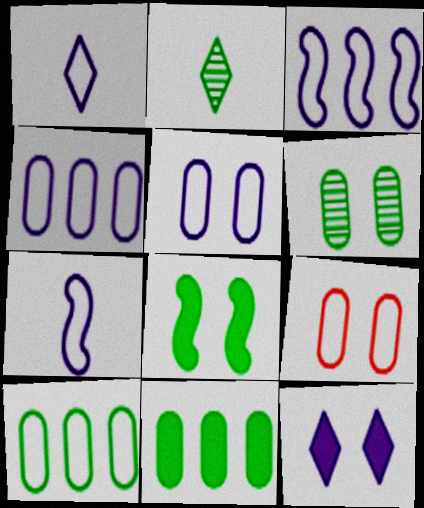[[1, 3, 5], 
[2, 8, 10]]